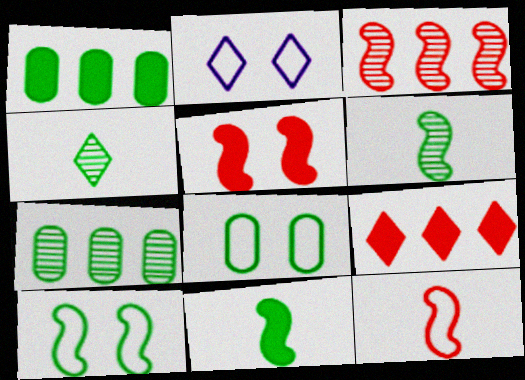[[1, 4, 10], 
[2, 4, 9], 
[3, 5, 12]]